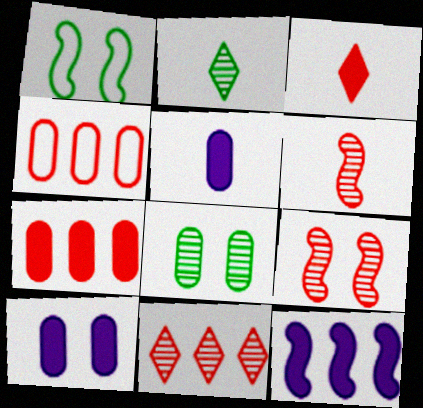[[1, 5, 11], 
[1, 6, 12], 
[3, 4, 9], 
[4, 5, 8]]